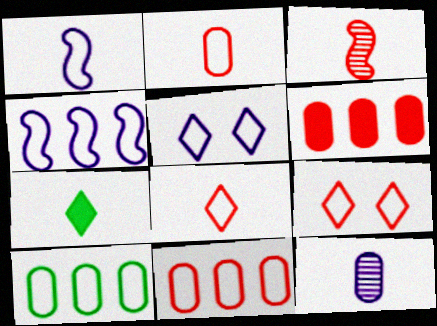[[1, 9, 10], 
[3, 6, 9]]